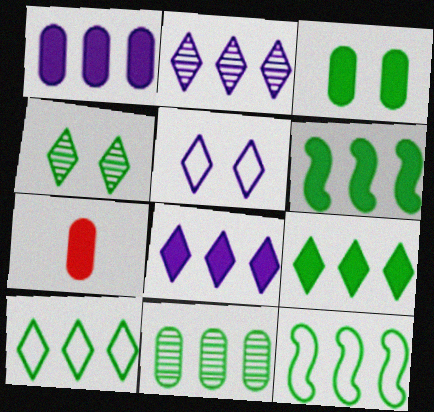[[1, 3, 7], 
[6, 10, 11], 
[9, 11, 12]]